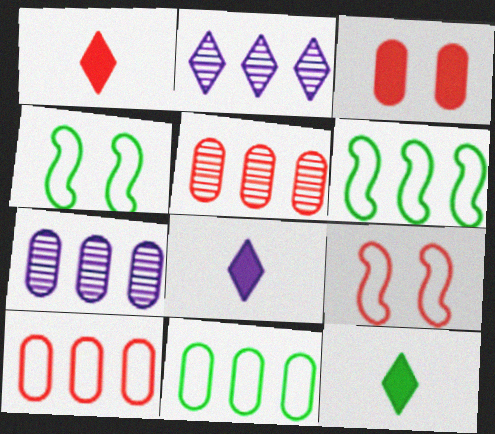[[1, 4, 7], 
[1, 5, 9], 
[1, 8, 12], 
[4, 5, 8], 
[7, 9, 12]]